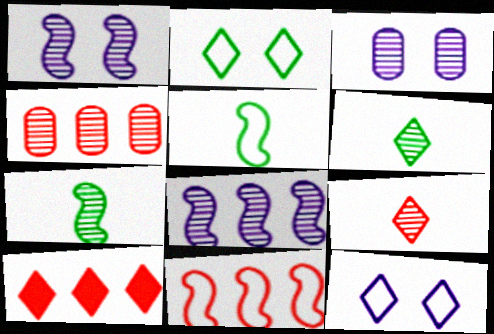[[1, 4, 6], 
[3, 5, 10], 
[4, 10, 11], 
[6, 10, 12]]